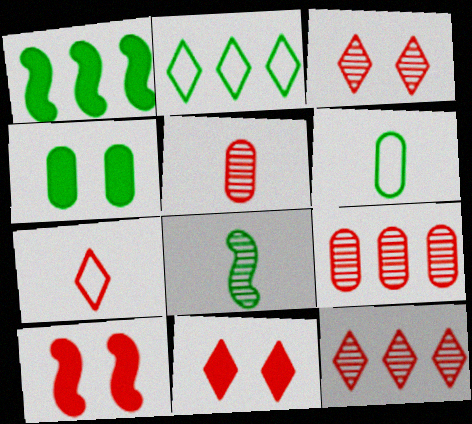[[2, 4, 8], 
[7, 9, 10], 
[7, 11, 12]]